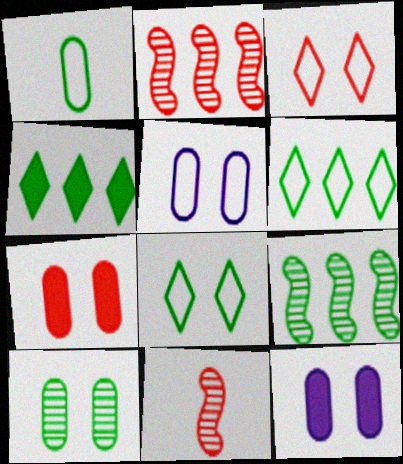[[4, 5, 11], 
[5, 7, 10], 
[6, 11, 12]]